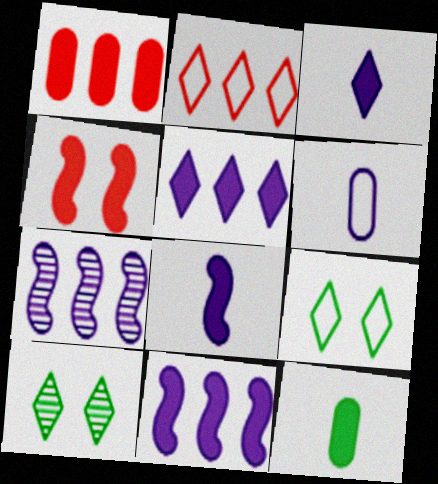[[2, 3, 10], 
[4, 5, 12]]